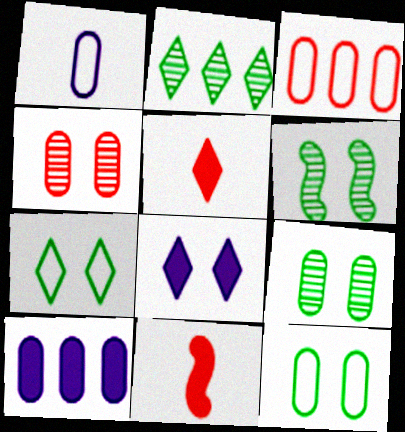[[1, 3, 12]]